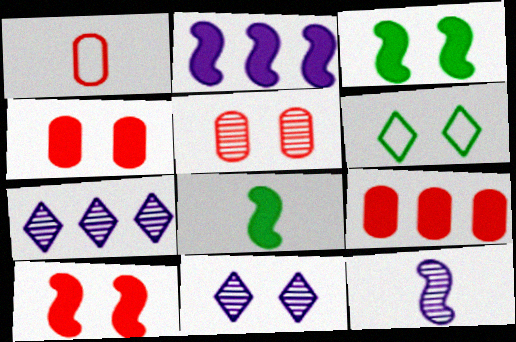[[1, 3, 7], 
[1, 5, 9], 
[2, 8, 10], 
[6, 9, 12]]